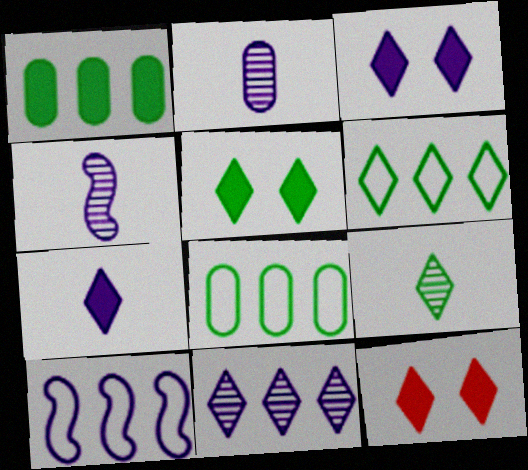[[2, 3, 10], 
[3, 5, 12], 
[4, 8, 12], 
[5, 6, 9]]